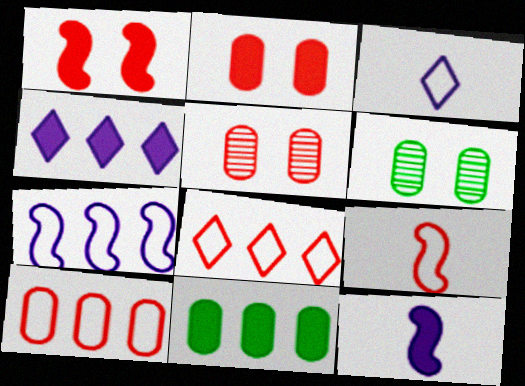[[4, 6, 9], 
[6, 8, 12]]